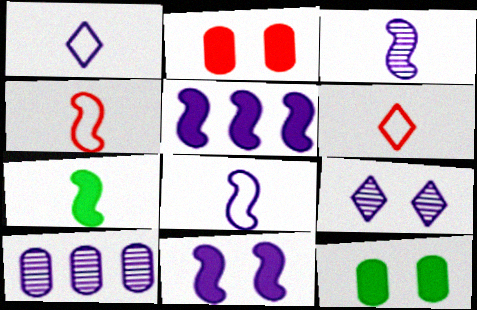[[1, 10, 11], 
[3, 4, 7], 
[3, 9, 10]]